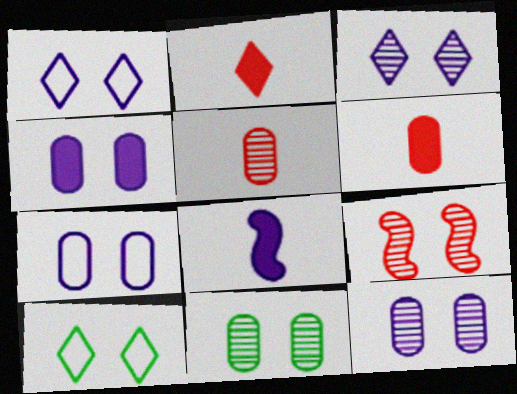[[3, 9, 11], 
[4, 7, 12], 
[4, 9, 10]]